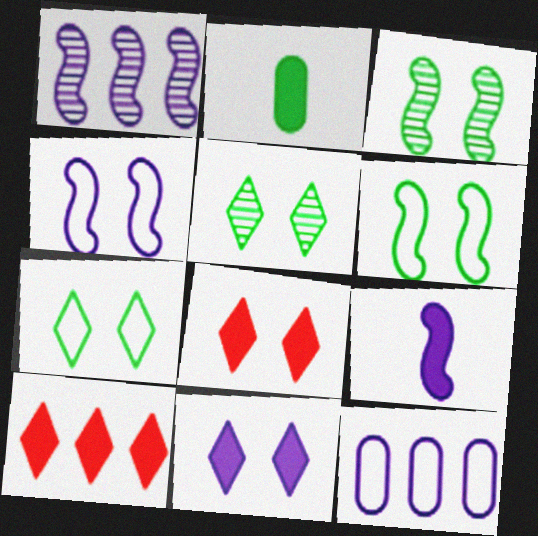[[1, 4, 9]]